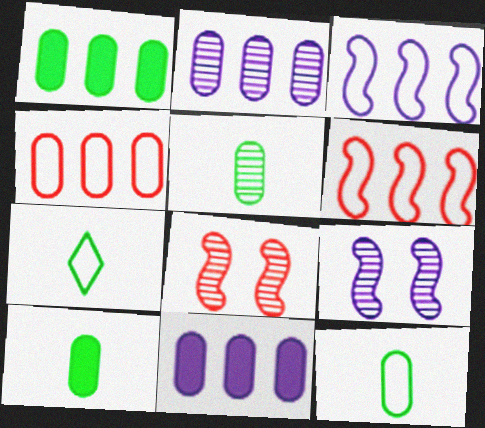[[1, 2, 4], 
[5, 10, 12], 
[7, 8, 11]]